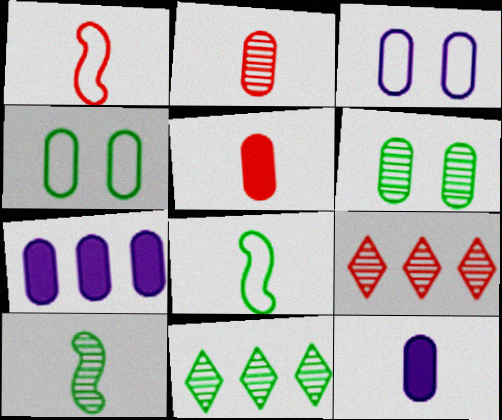[[2, 4, 7], 
[6, 10, 11]]